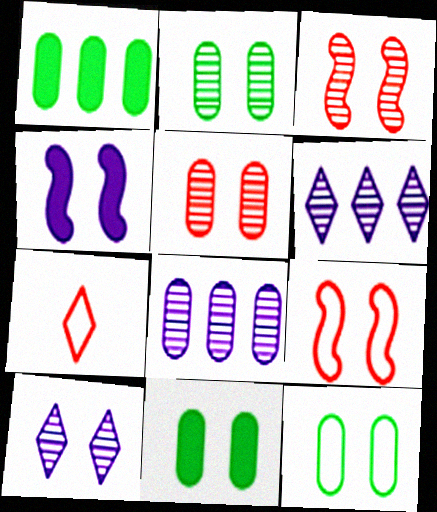[[2, 3, 10], 
[2, 11, 12], 
[9, 10, 11]]